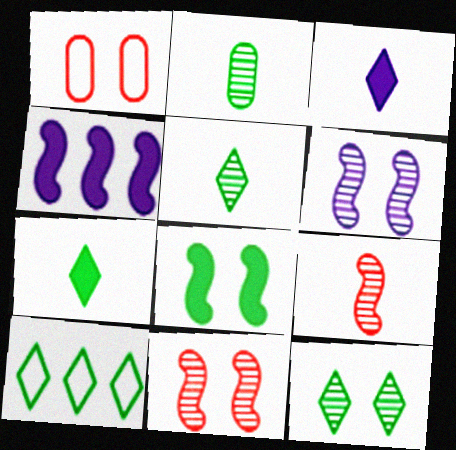[[1, 4, 5], 
[2, 8, 10], 
[7, 10, 12]]